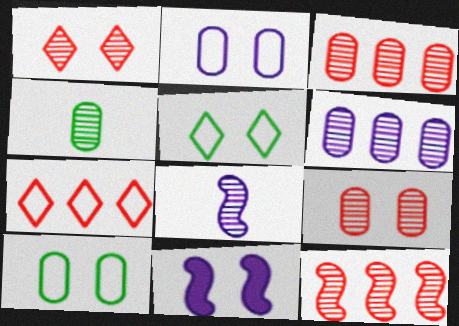[[1, 10, 11], 
[4, 6, 9], 
[4, 7, 11], 
[5, 9, 11]]